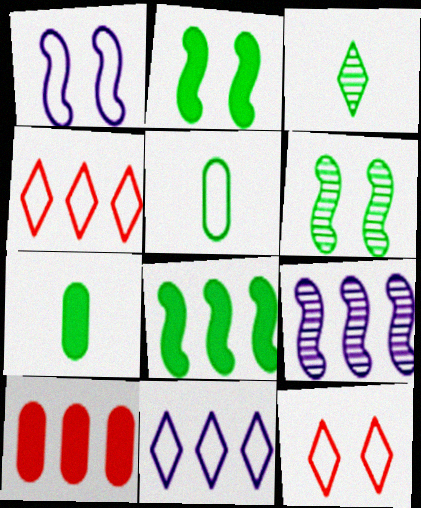[[1, 3, 10], 
[1, 4, 5], 
[7, 9, 12]]